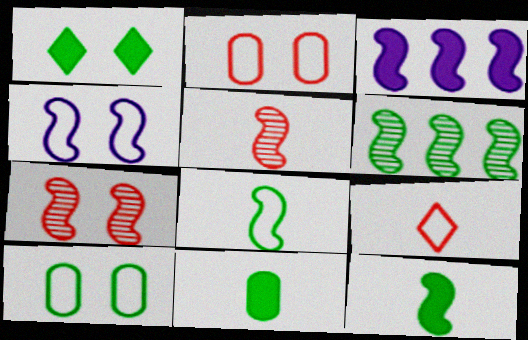[[3, 7, 8]]